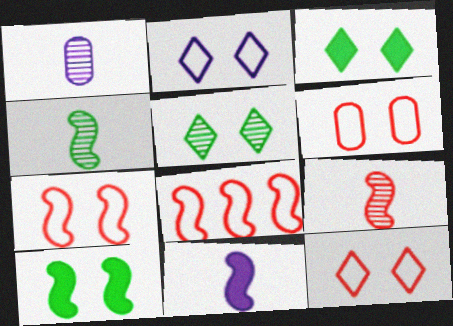[[1, 3, 8], 
[6, 7, 12]]